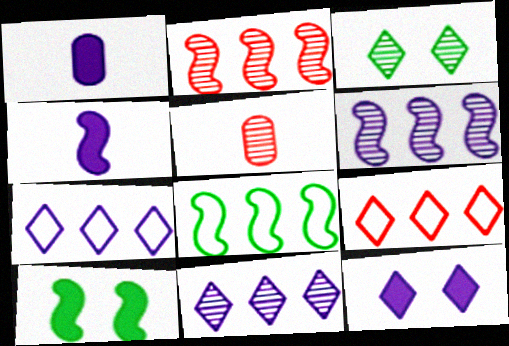[[3, 5, 6], 
[5, 7, 10], 
[5, 8, 12]]